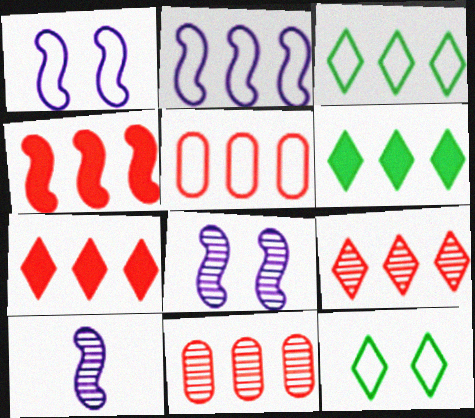[[2, 3, 5], 
[2, 6, 11], 
[4, 5, 9]]